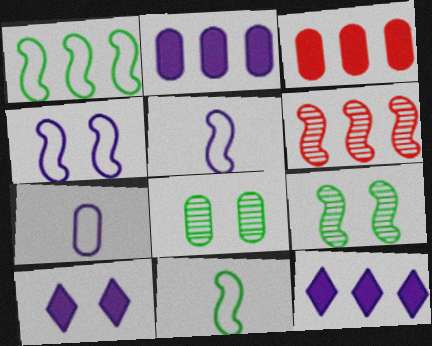[[3, 7, 8]]